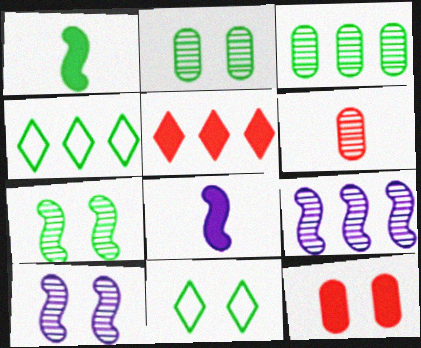[[1, 2, 4], 
[1, 3, 11], 
[10, 11, 12]]